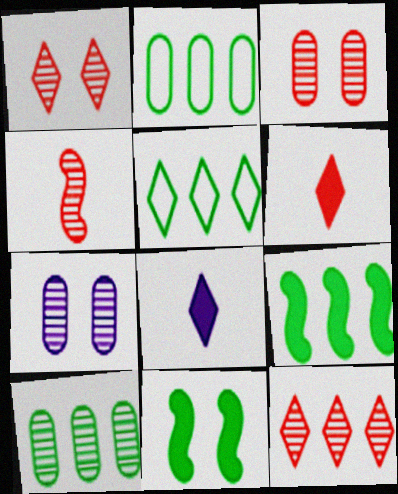[[1, 5, 8], 
[3, 4, 12], 
[5, 9, 10]]